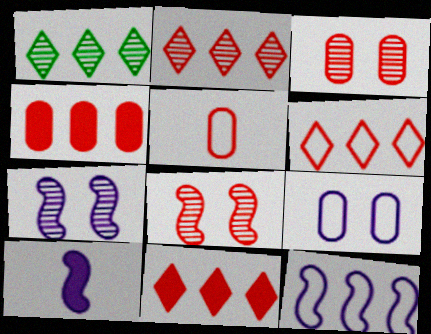[[1, 4, 12], 
[2, 6, 11], 
[3, 4, 5], 
[5, 8, 11], 
[7, 10, 12]]